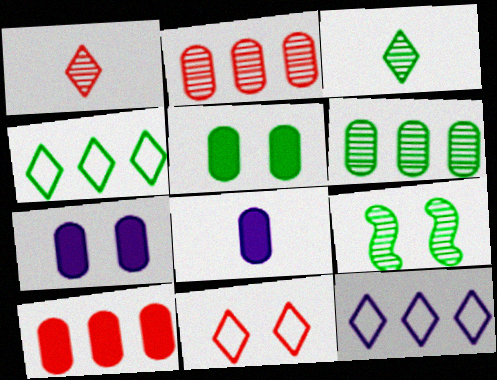[[3, 6, 9], 
[5, 8, 10], 
[7, 9, 11]]